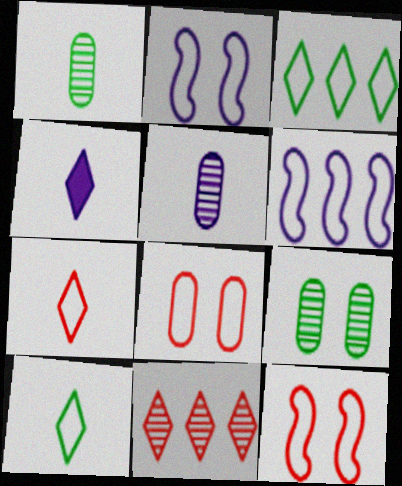[[6, 8, 10]]